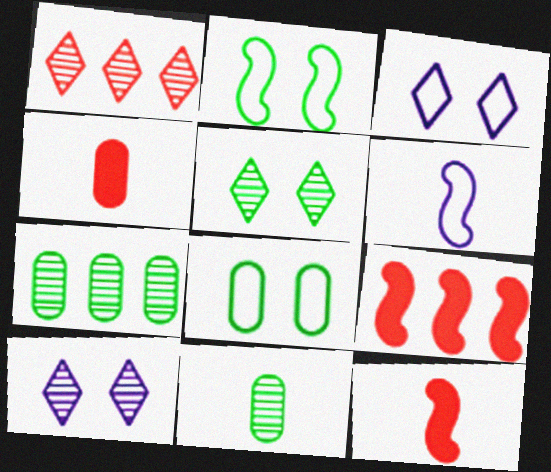[[3, 7, 12], 
[3, 9, 11]]